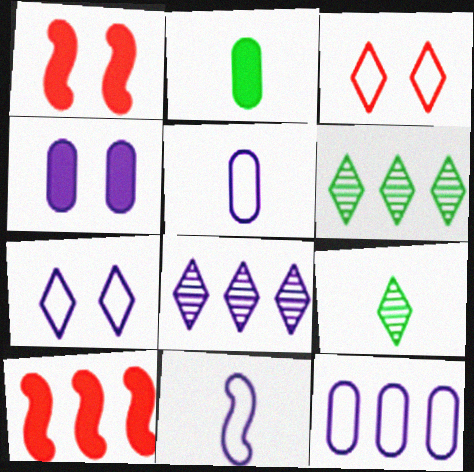[[1, 5, 6], 
[1, 9, 12], 
[4, 8, 11], 
[6, 10, 12], 
[7, 11, 12]]